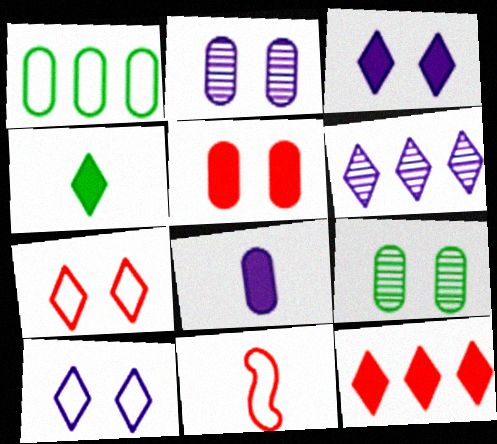[[1, 10, 11], 
[3, 4, 12], 
[4, 6, 7]]